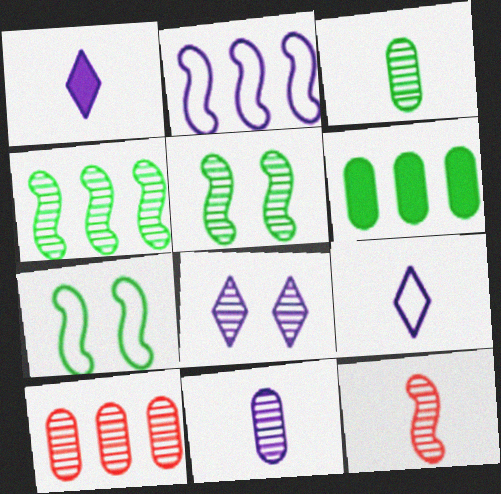[[1, 7, 10]]